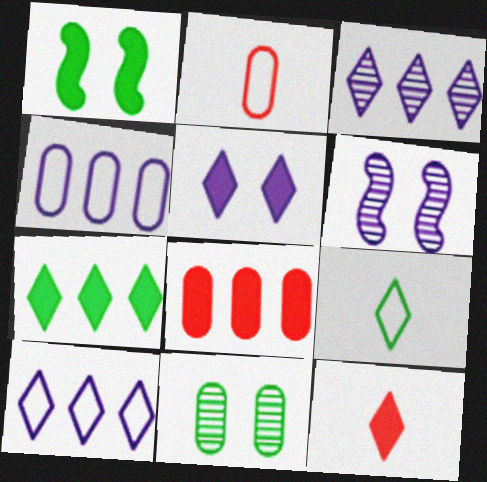[[1, 2, 3], 
[2, 6, 7], 
[5, 7, 12], 
[6, 8, 9]]